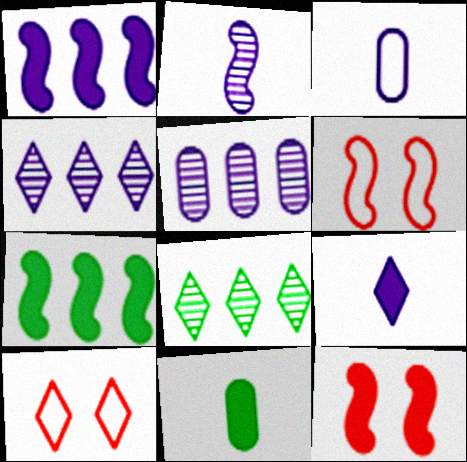[[2, 3, 9], 
[2, 6, 7], 
[3, 8, 12], 
[4, 6, 11], 
[8, 9, 10]]